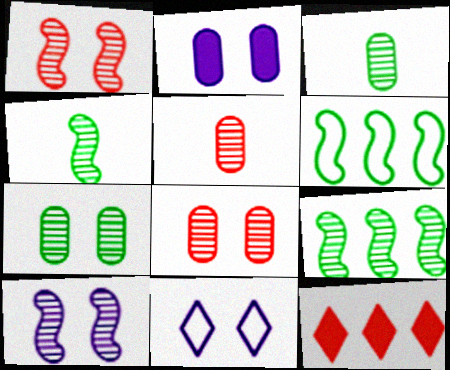[[2, 10, 11]]